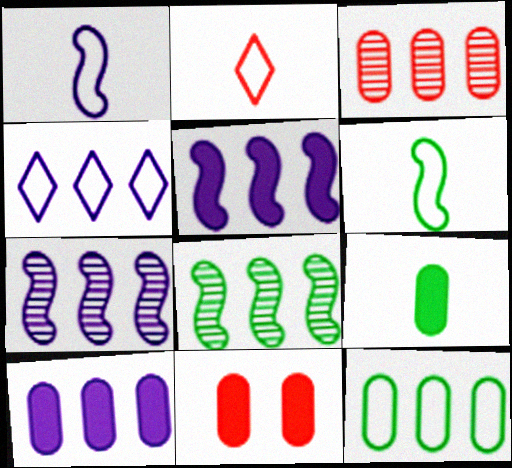[[3, 10, 12], 
[4, 7, 10], 
[9, 10, 11]]